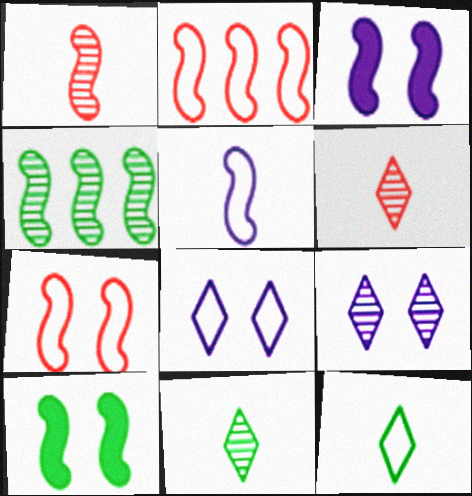[]